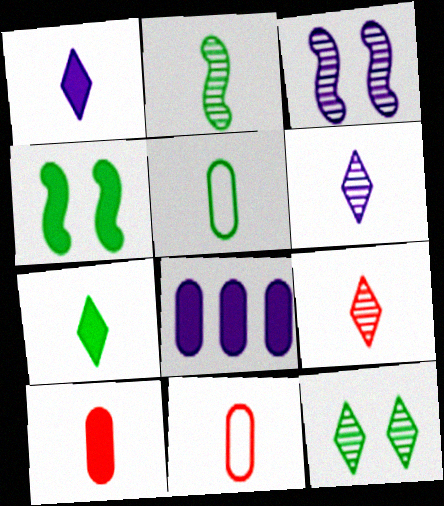[[1, 2, 11], 
[2, 5, 7]]